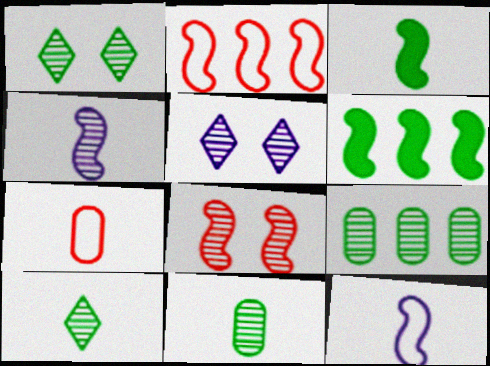[[5, 6, 7], 
[6, 8, 12]]